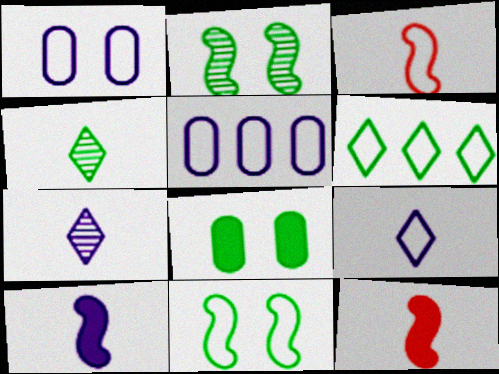[[1, 3, 6]]